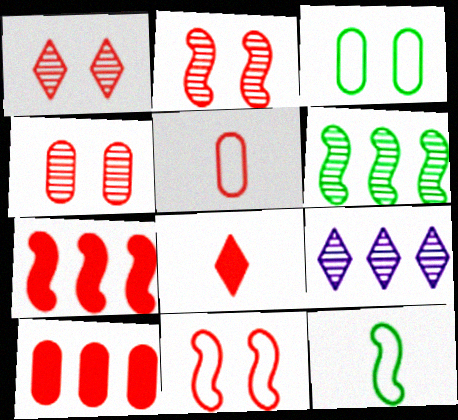[[1, 2, 4], 
[1, 5, 7], 
[4, 5, 10]]